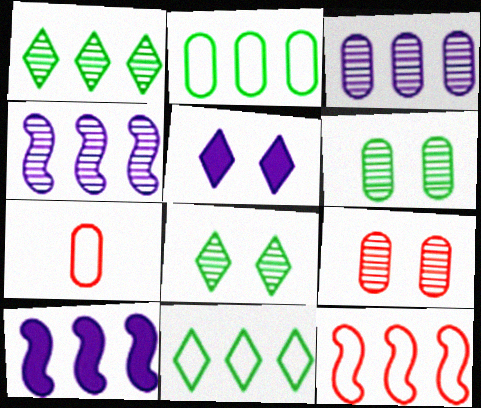[[7, 8, 10]]